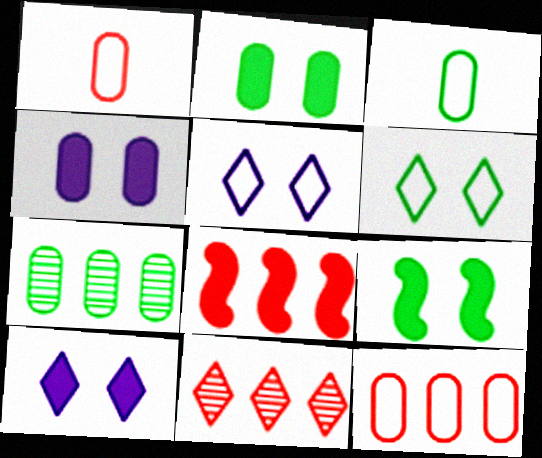[[1, 4, 7], 
[2, 3, 7], 
[8, 11, 12]]